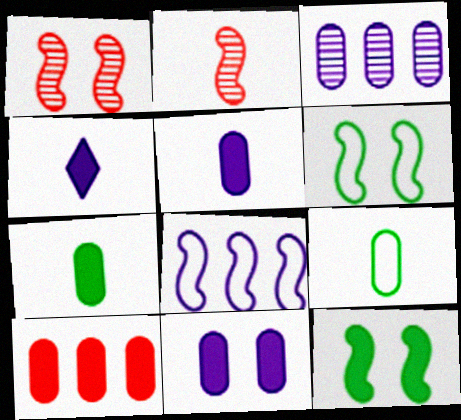[[2, 4, 9], 
[2, 8, 12], 
[4, 10, 12], 
[7, 10, 11]]